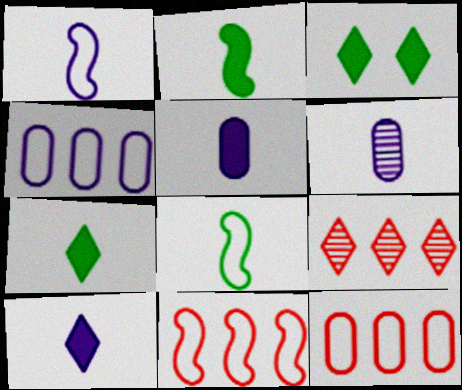[[1, 6, 10], 
[3, 6, 11]]